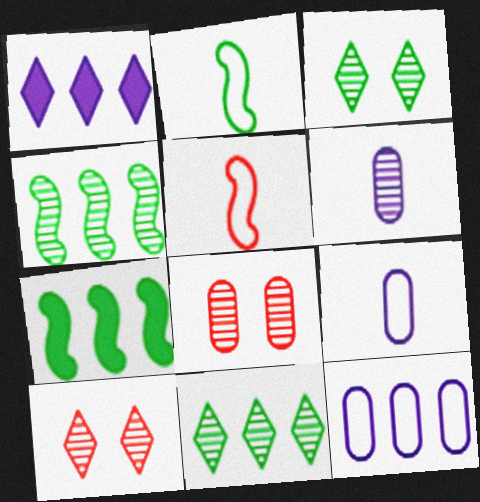[[1, 2, 8], 
[4, 6, 10], 
[7, 9, 10]]